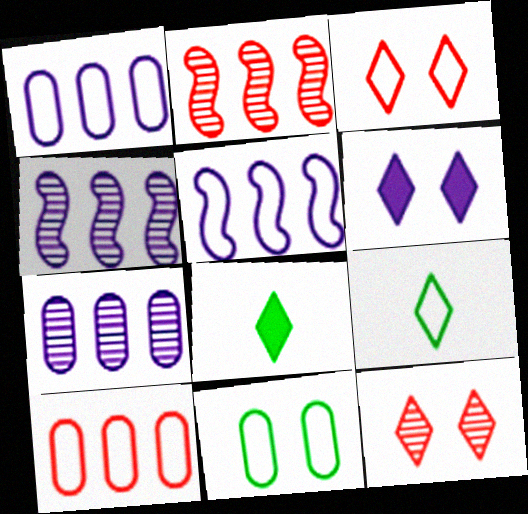[]